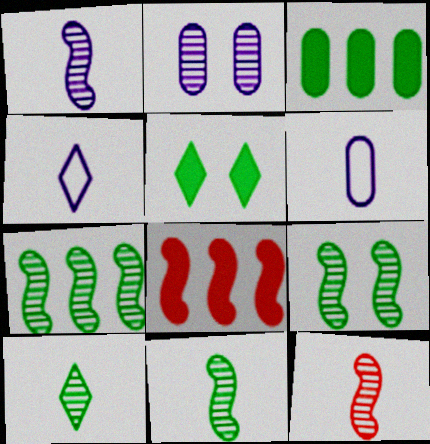[[1, 11, 12], 
[7, 9, 11]]